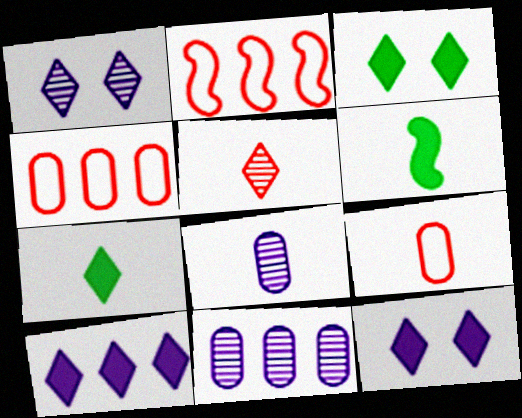[[1, 4, 6], 
[2, 3, 8]]